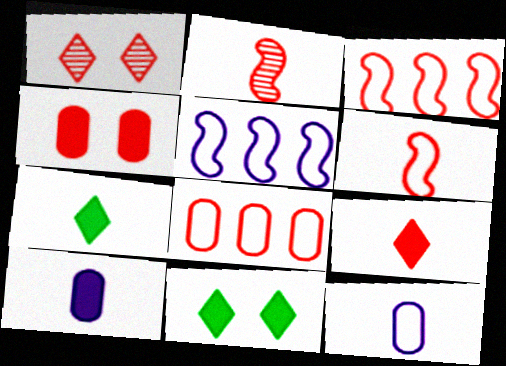[[2, 7, 12]]